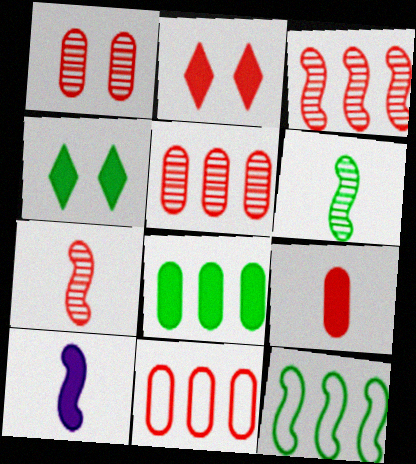[[1, 9, 11], 
[2, 7, 11], 
[2, 8, 10]]